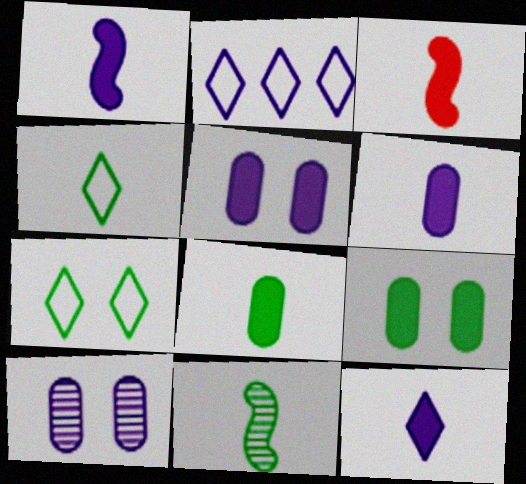[[1, 2, 10], 
[1, 6, 12], 
[3, 8, 12], 
[4, 8, 11]]